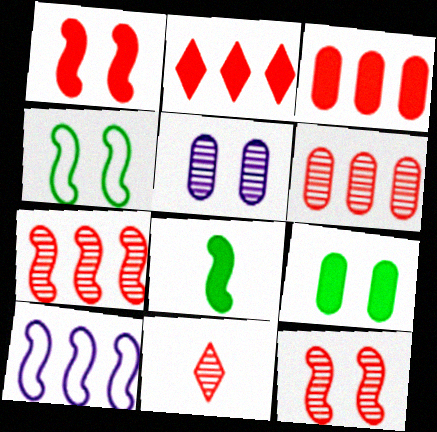[[6, 11, 12], 
[8, 10, 12], 
[9, 10, 11]]